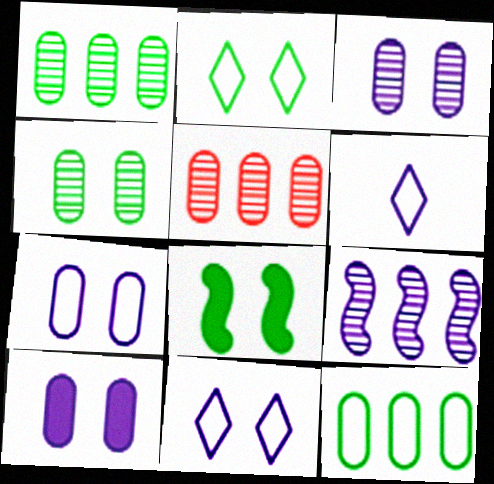[[2, 4, 8], 
[3, 7, 10], 
[5, 6, 8], 
[6, 9, 10]]